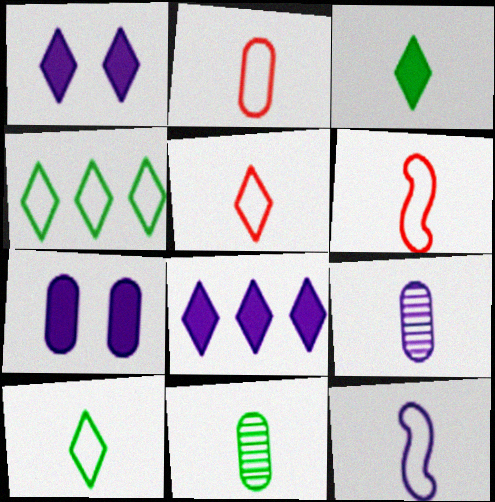[[2, 5, 6], 
[2, 10, 12], 
[3, 6, 9]]